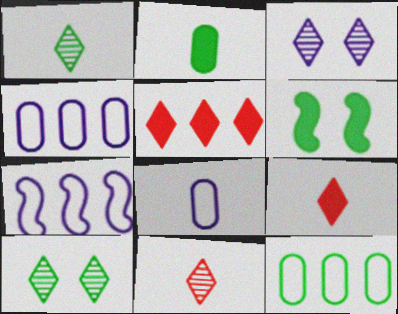[[1, 6, 12], 
[4, 6, 11]]